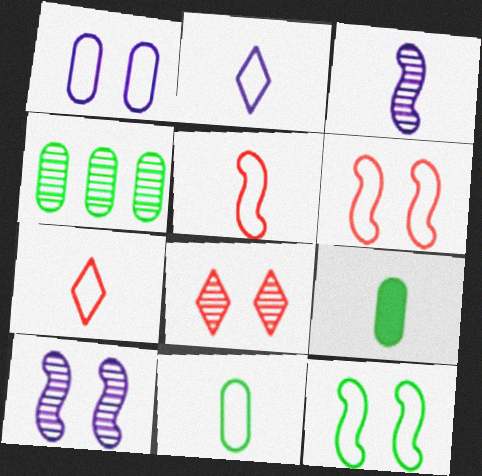[[2, 5, 11], 
[3, 4, 8], 
[3, 7, 9]]